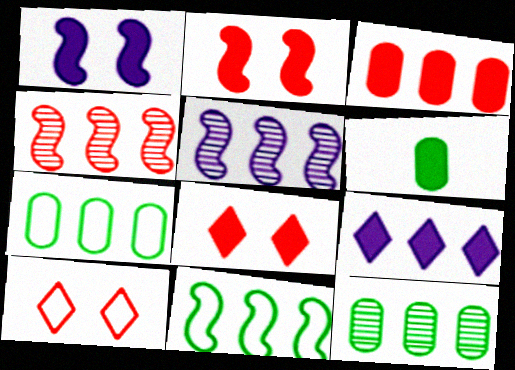[[2, 6, 9], 
[4, 7, 9], 
[5, 6, 10]]